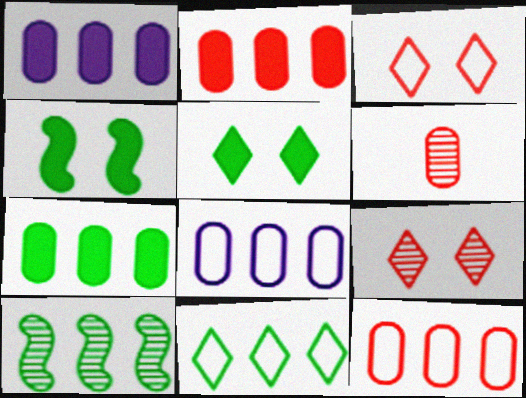[[1, 2, 7], 
[7, 10, 11]]